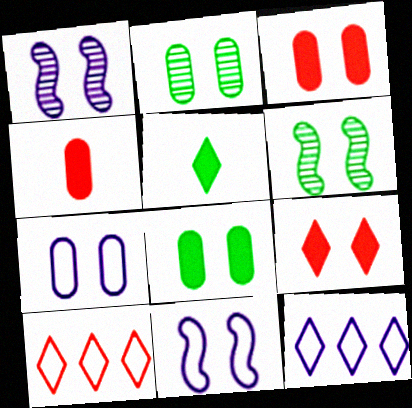[[2, 3, 7], 
[2, 9, 11], 
[4, 6, 12], 
[6, 7, 9]]